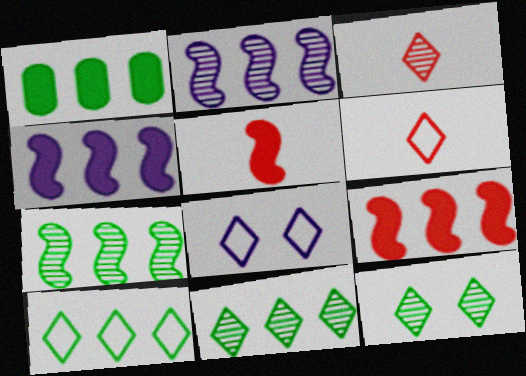[[1, 7, 10], 
[6, 8, 10]]